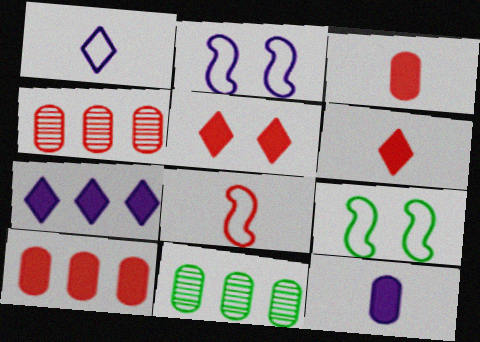[[2, 6, 11], 
[4, 5, 8]]